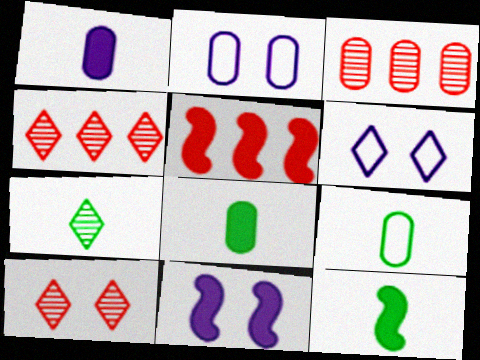[[2, 3, 8], 
[2, 4, 12], 
[2, 5, 7], 
[3, 6, 12], 
[4, 9, 11], 
[5, 11, 12], 
[7, 9, 12]]